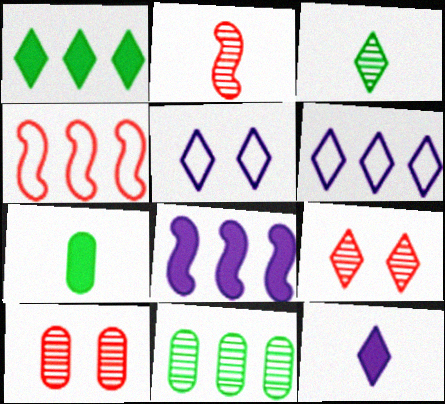[]